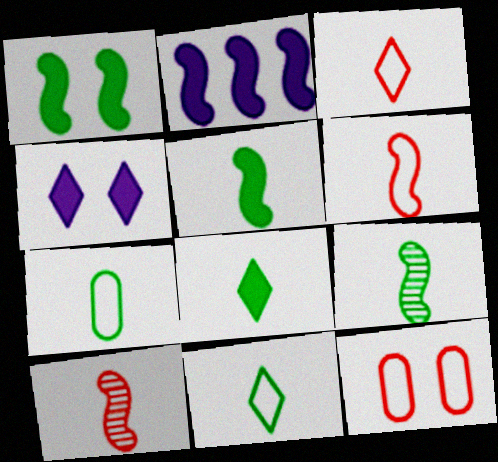[[7, 8, 9]]